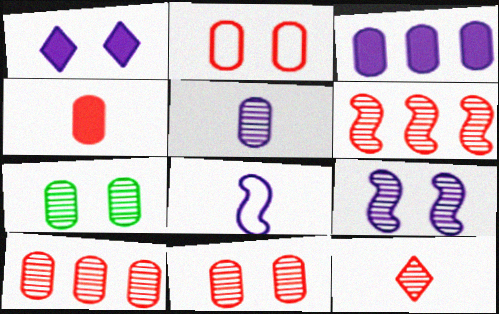[[2, 4, 10], 
[5, 7, 10], 
[6, 11, 12]]